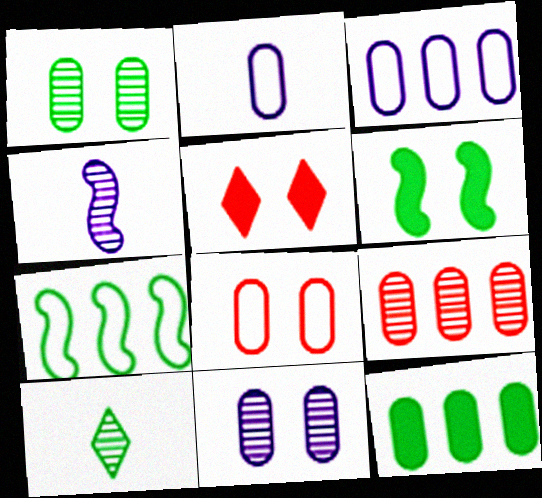[[3, 9, 12]]